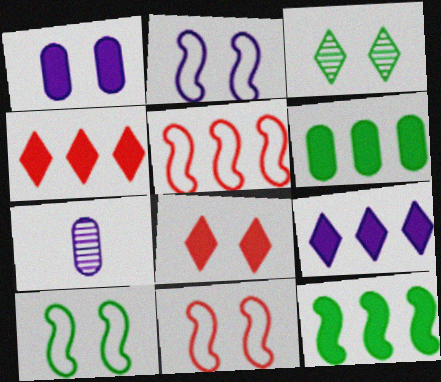[[1, 3, 11], 
[2, 7, 9], 
[2, 10, 11], 
[4, 7, 10]]